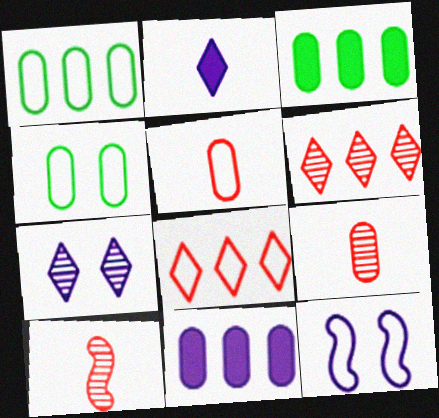[[4, 9, 11]]